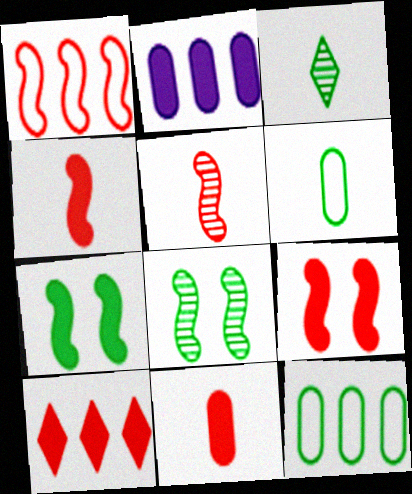[[1, 5, 9], 
[3, 7, 12], 
[9, 10, 11]]